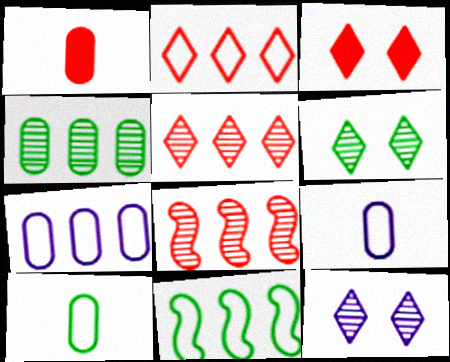[[1, 11, 12], 
[2, 7, 11]]